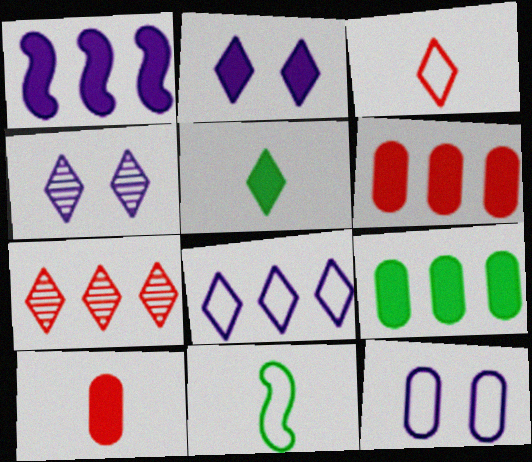[[4, 6, 11]]